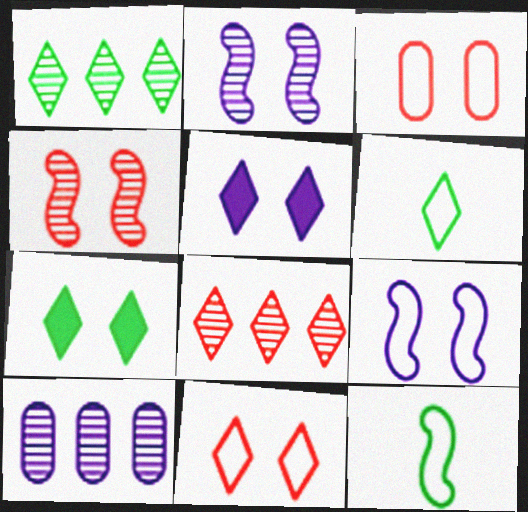[[1, 6, 7], 
[2, 3, 7], 
[5, 6, 8]]